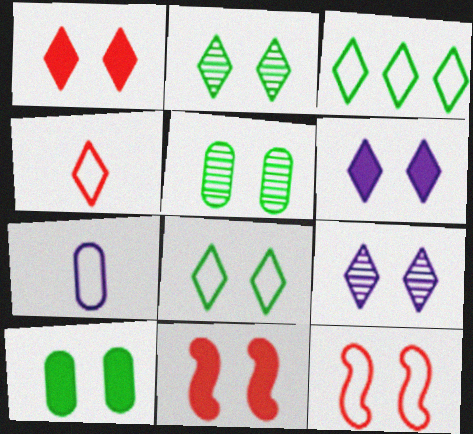[[1, 8, 9], 
[3, 7, 12], 
[5, 6, 12], 
[6, 10, 11], 
[9, 10, 12]]